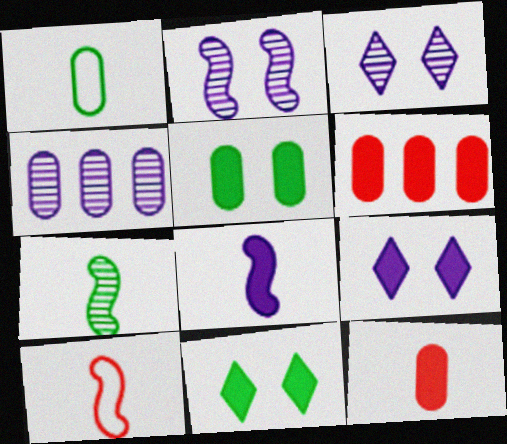[[4, 10, 11], 
[6, 8, 11], 
[7, 8, 10]]